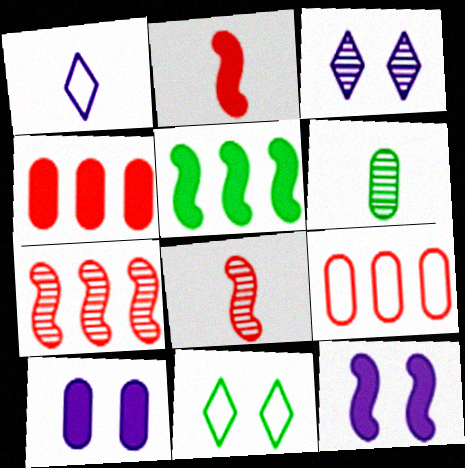[[1, 2, 6], 
[2, 5, 12], 
[3, 6, 7], 
[5, 6, 11], 
[6, 9, 10]]